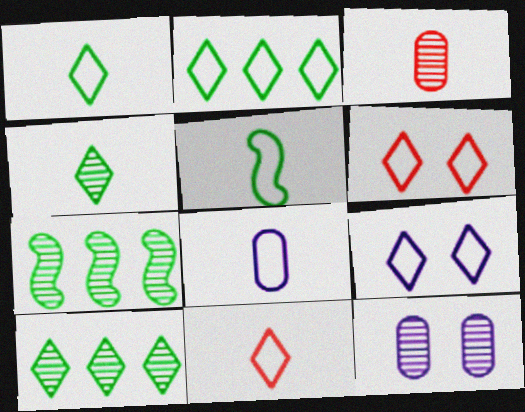[[2, 9, 11], 
[5, 8, 11]]